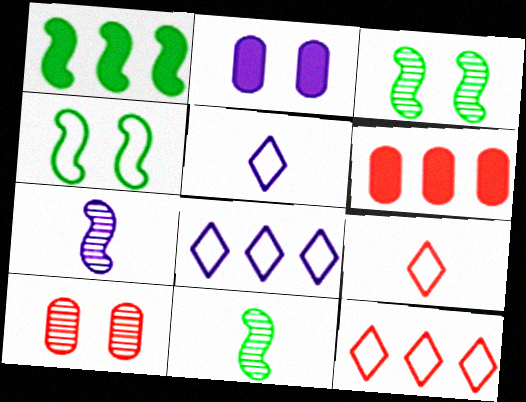[[1, 4, 11], 
[1, 5, 10], 
[2, 7, 8], 
[2, 11, 12], 
[3, 5, 6]]